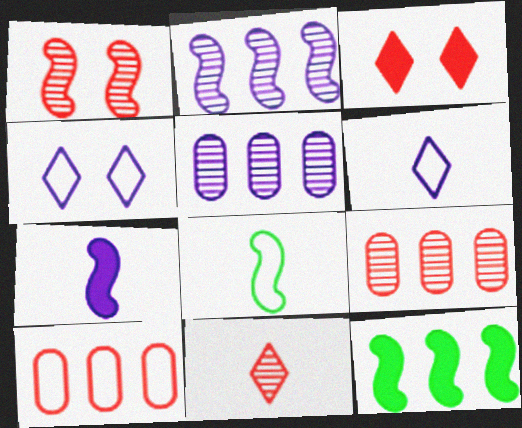[[1, 9, 11], 
[3, 5, 8], 
[4, 5, 7], 
[4, 8, 10]]